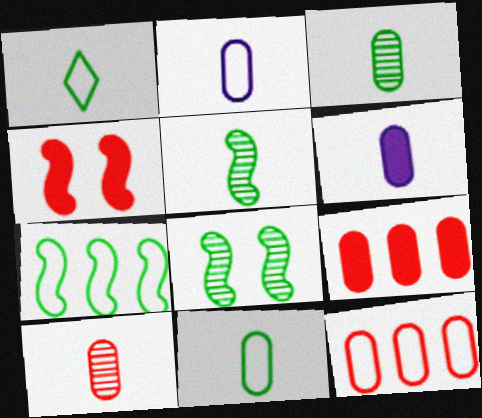[[6, 10, 11]]